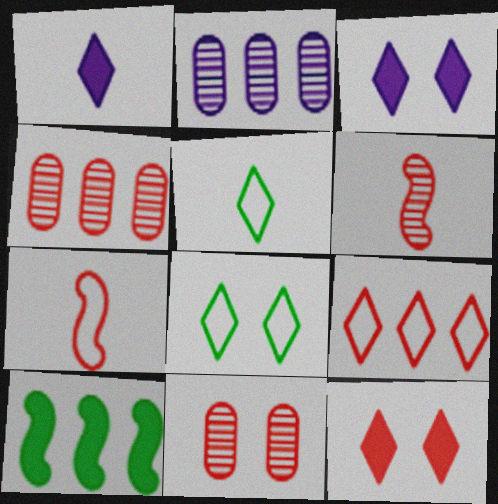[[2, 9, 10], 
[4, 7, 12]]